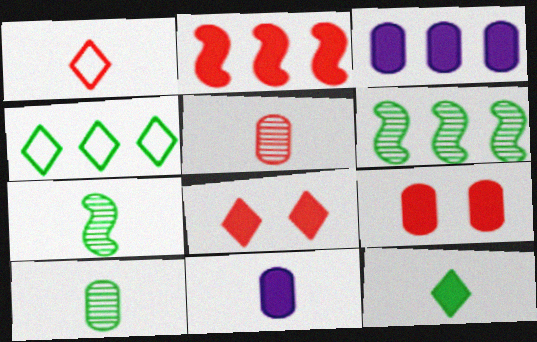[[1, 7, 11]]